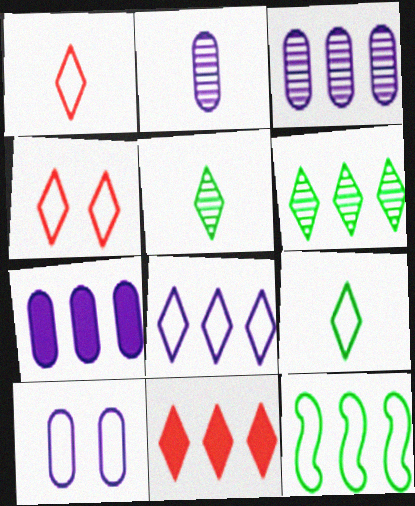[[1, 10, 12], 
[2, 7, 10], 
[3, 11, 12], 
[4, 8, 9], 
[6, 8, 11]]